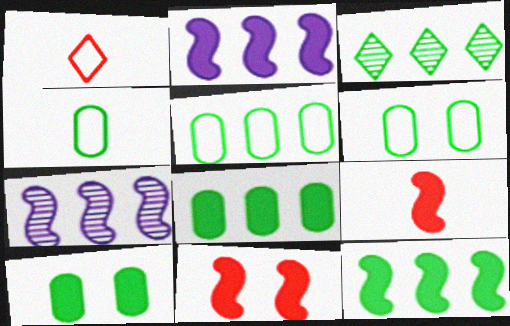[[1, 7, 10], 
[3, 5, 12], 
[4, 5, 6]]